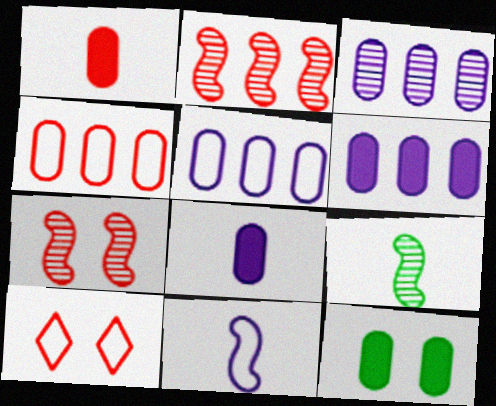[[1, 2, 10], 
[1, 6, 12], 
[3, 5, 6], 
[6, 9, 10]]